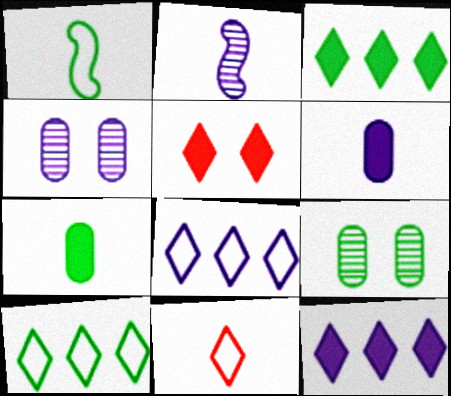[[1, 3, 9], 
[2, 7, 11]]